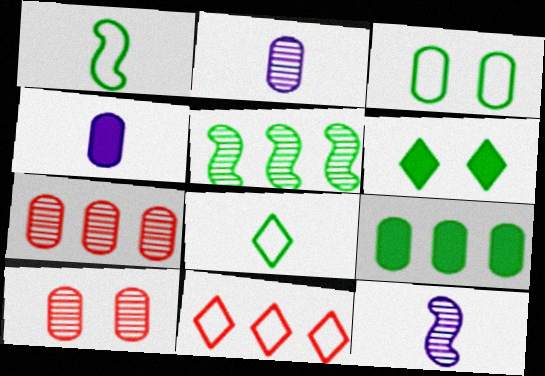[[3, 4, 7]]